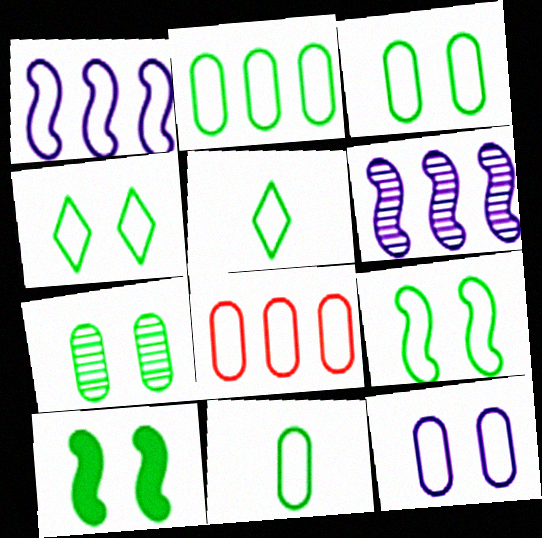[[2, 3, 11], 
[2, 5, 9], 
[3, 4, 9], 
[4, 7, 10], 
[8, 11, 12]]